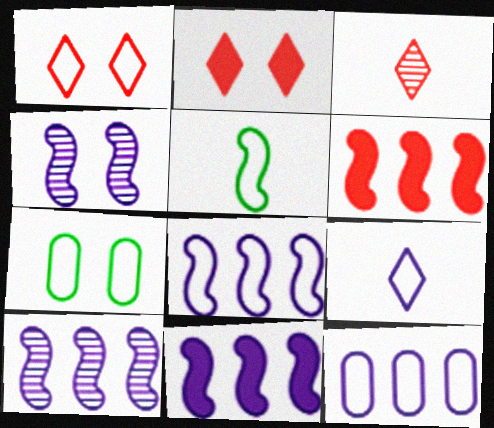[[1, 5, 12], 
[2, 4, 7], 
[3, 7, 11], 
[4, 5, 6], 
[8, 10, 11]]